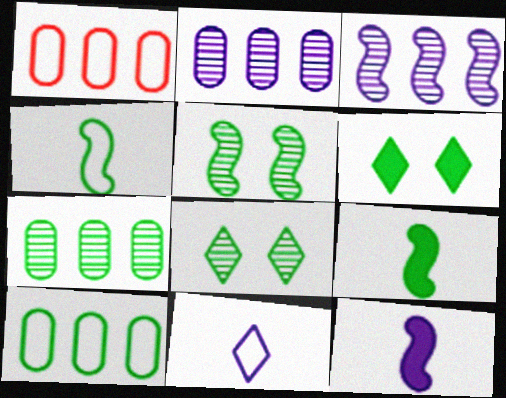[[1, 8, 12], 
[4, 6, 7], 
[8, 9, 10]]